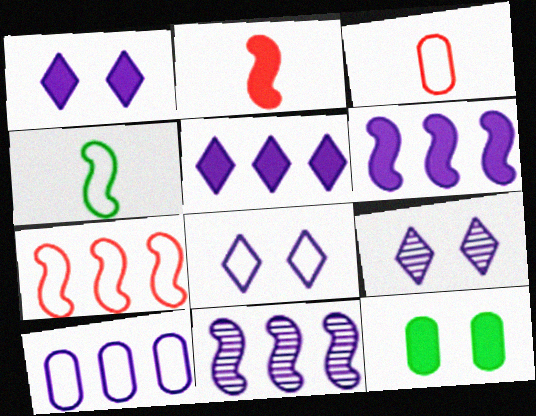[[1, 8, 9], 
[2, 5, 12], 
[5, 10, 11]]